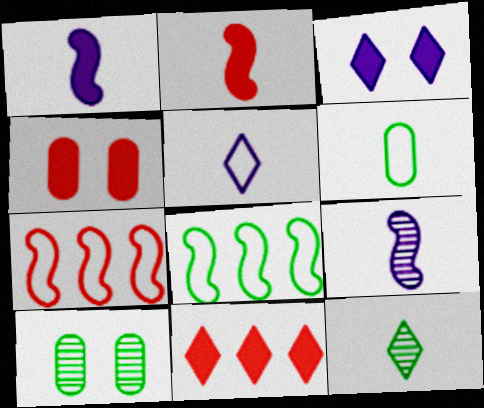[[2, 4, 11]]